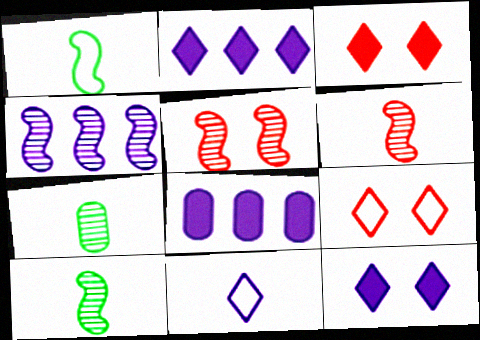[[4, 5, 10], 
[8, 9, 10]]